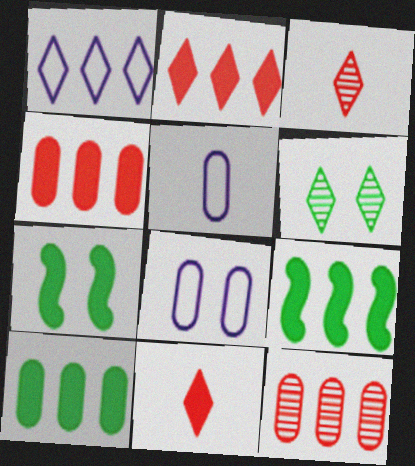[[1, 6, 11], 
[1, 9, 12], 
[3, 8, 9]]